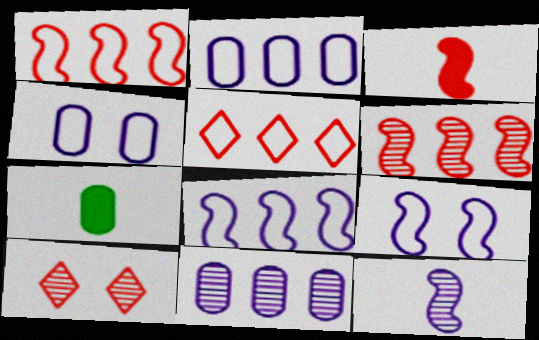[[7, 8, 10]]